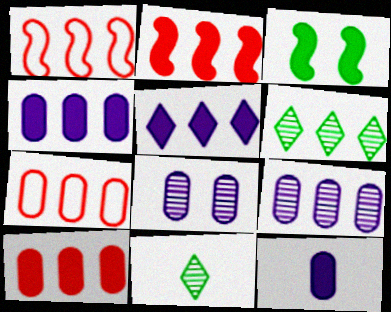[[1, 4, 6]]